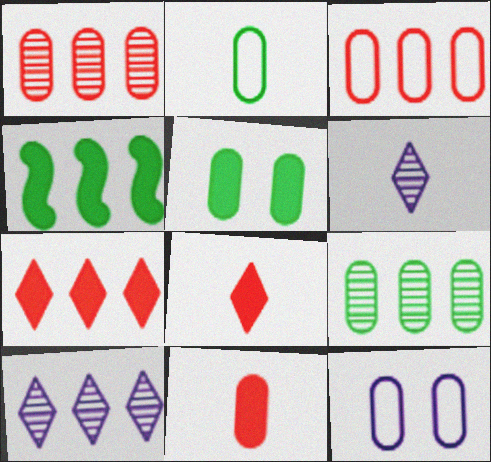[[2, 3, 12], 
[2, 5, 9], 
[3, 4, 10], 
[9, 11, 12]]